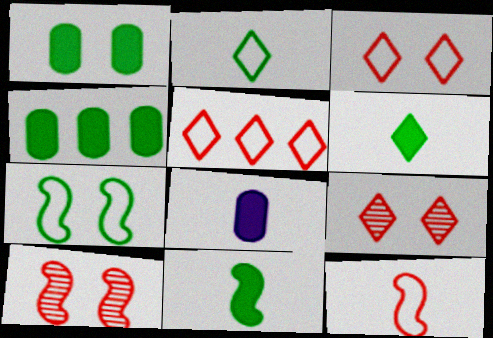[]